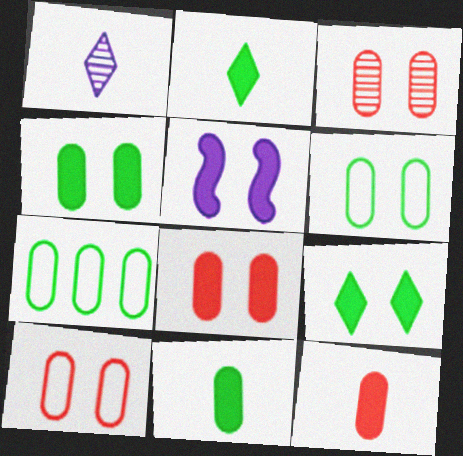[[3, 8, 10], 
[5, 8, 9]]